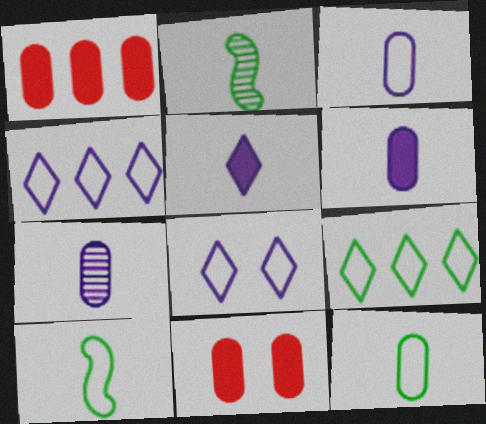[[1, 2, 8], 
[2, 4, 11], 
[3, 6, 7]]